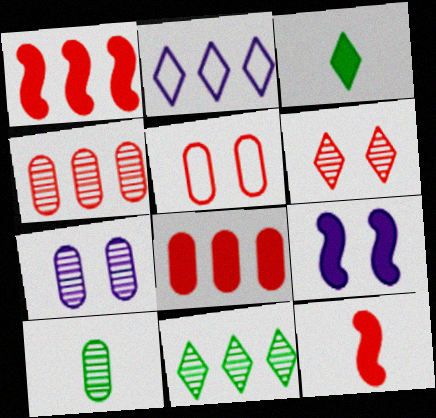[[2, 3, 6], 
[3, 8, 9], 
[4, 7, 10]]